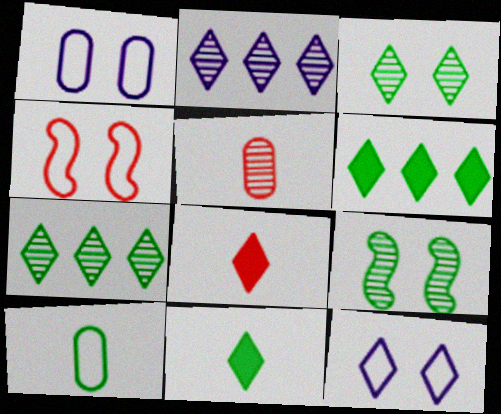[[2, 5, 9], 
[6, 9, 10], 
[7, 8, 12]]